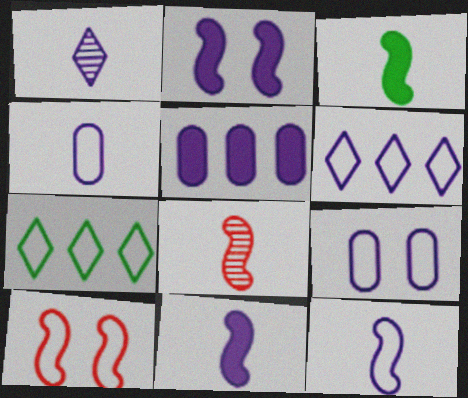[[1, 4, 11], 
[3, 8, 12], 
[4, 7, 10], 
[6, 9, 12]]